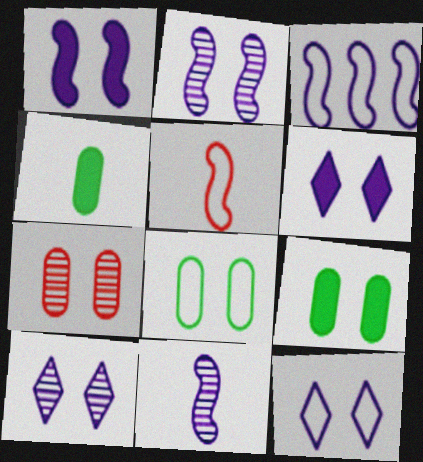[[1, 3, 11], 
[6, 10, 12]]